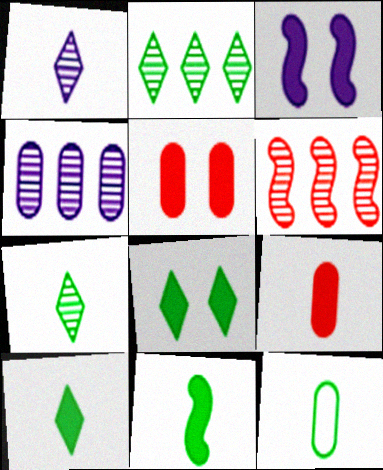[[2, 4, 6], 
[3, 5, 8], 
[4, 5, 12], 
[7, 11, 12]]